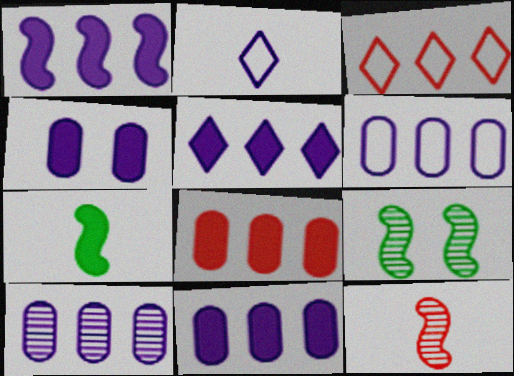[[1, 5, 11], 
[2, 8, 9], 
[6, 10, 11]]